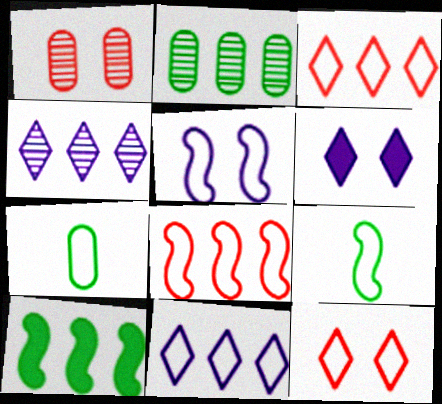[[3, 5, 7], 
[5, 8, 9]]